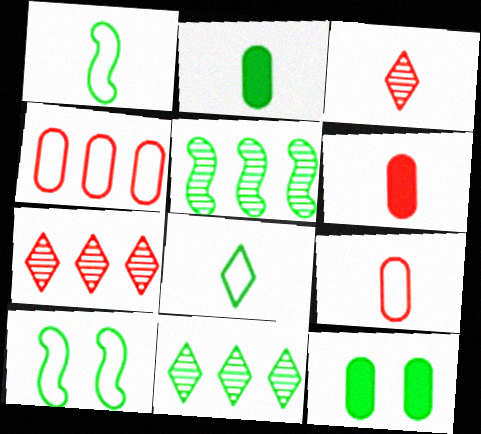[[1, 11, 12], 
[2, 10, 11], 
[5, 8, 12]]